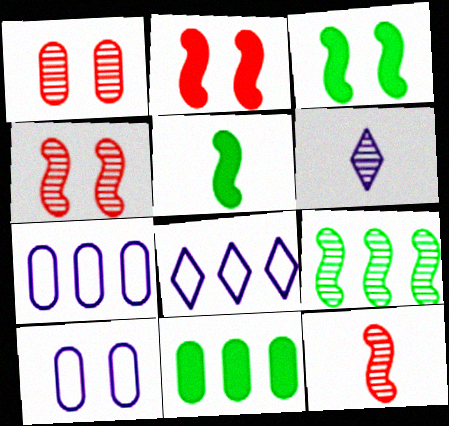[[1, 5, 8], 
[1, 6, 9]]